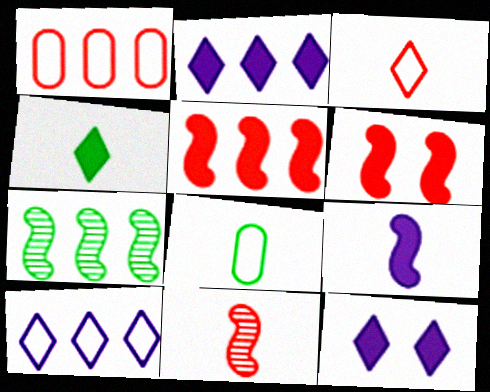[[1, 2, 7]]